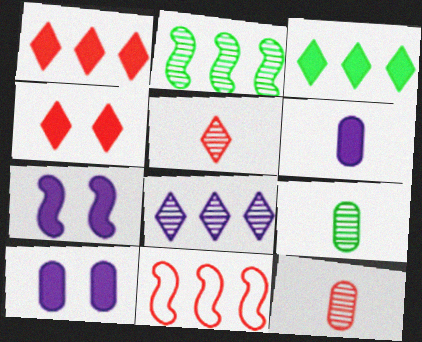[[4, 11, 12]]